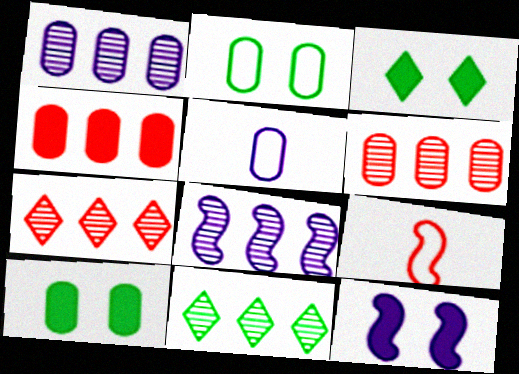[[1, 3, 9], 
[5, 6, 10], 
[6, 8, 11]]